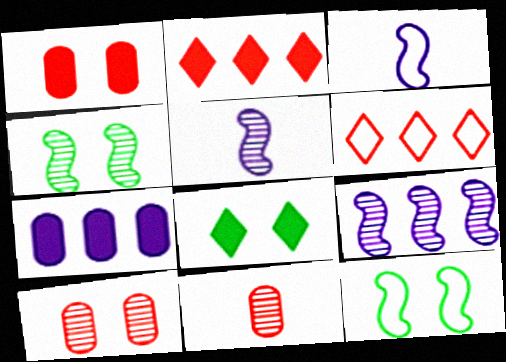[]